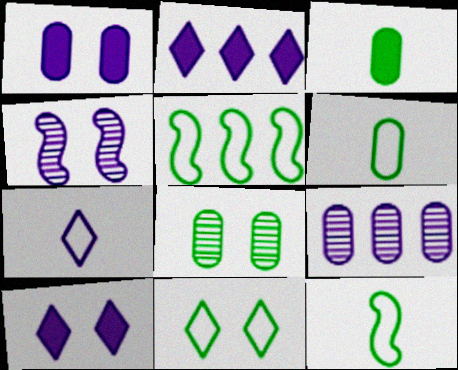[[5, 6, 11]]